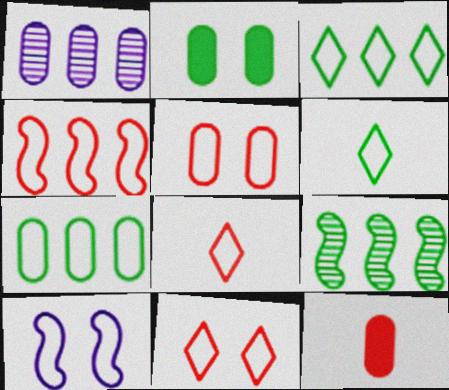[[2, 6, 9], 
[4, 5, 8], 
[7, 8, 10]]